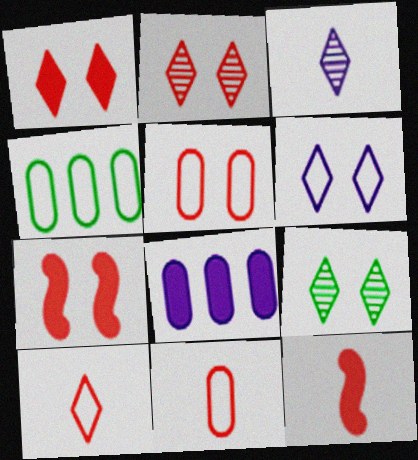[[1, 6, 9], 
[2, 5, 7], 
[3, 4, 7]]